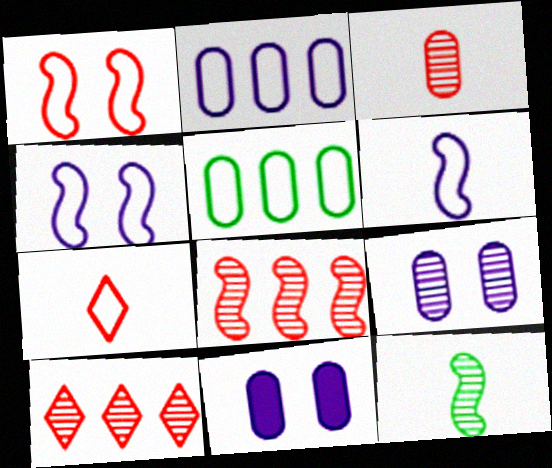[[3, 5, 11], 
[4, 5, 7], 
[9, 10, 12]]